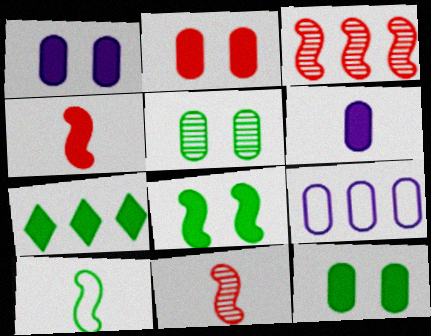[[1, 2, 12], 
[1, 4, 7], 
[3, 7, 9], 
[5, 7, 10]]